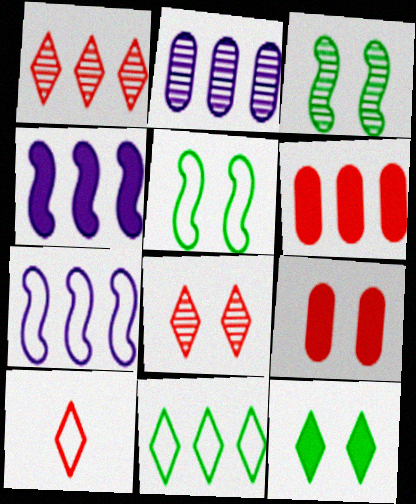[]